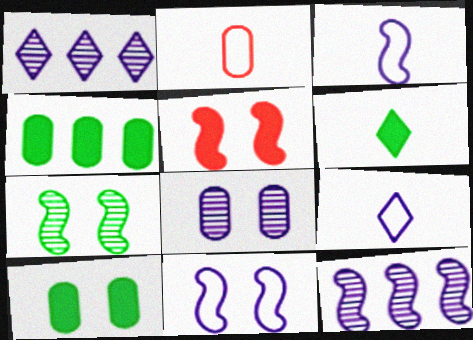[[2, 4, 8], 
[5, 7, 11]]